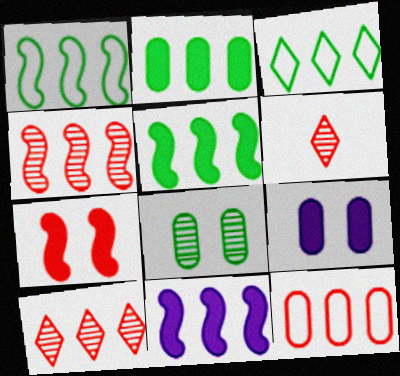[[1, 4, 11], 
[1, 6, 9], 
[6, 7, 12]]